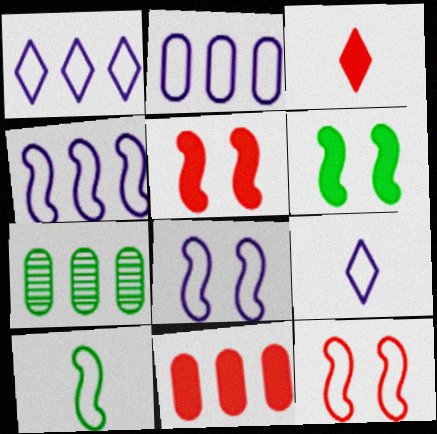[[1, 2, 4], 
[2, 7, 11], 
[2, 8, 9], 
[3, 5, 11], 
[3, 7, 8], 
[4, 10, 12], 
[5, 7, 9]]